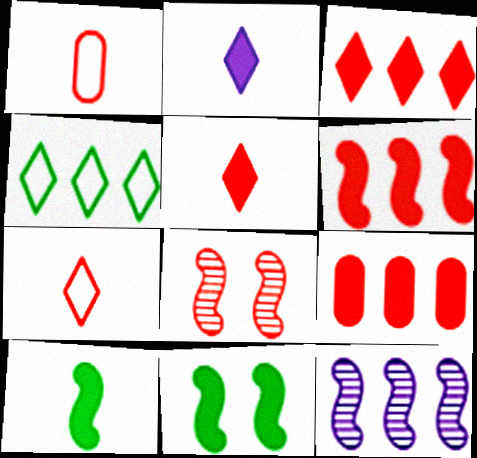[[1, 3, 8], 
[2, 9, 11], 
[3, 6, 9], 
[4, 9, 12], 
[7, 8, 9]]